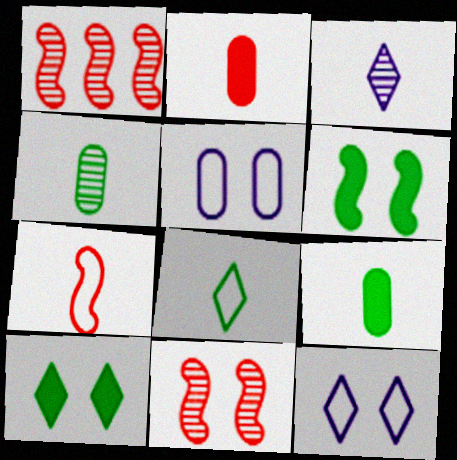[[1, 9, 12], 
[3, 7, 9], 
[5, 10, 11]]